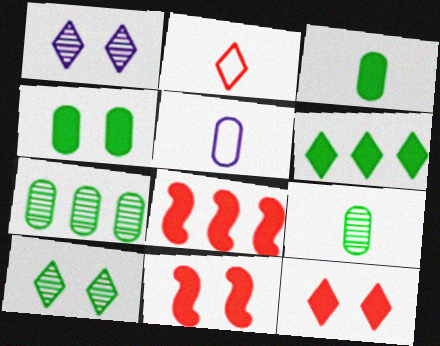[[1, 2, 6], 
[5, 8, 10]]